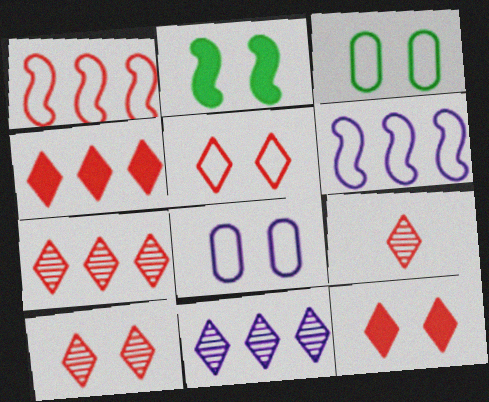[[2, 8, 10], 
[4, 5, 9], 
[5, 10, 12], 
[7, 9, 10]]